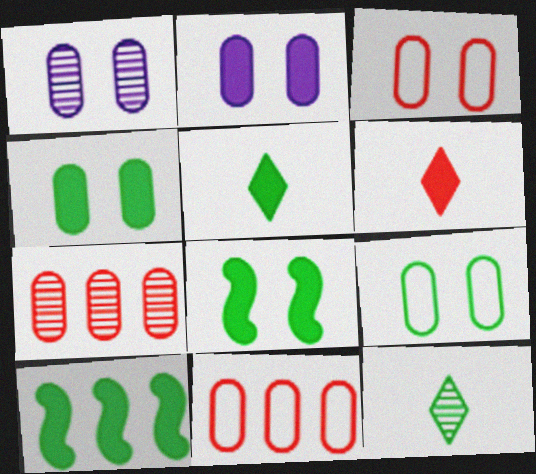[[1, 3, 4], 
[2, 6, 10], 
[4, 5, 10], 
[9, 10, 12]]